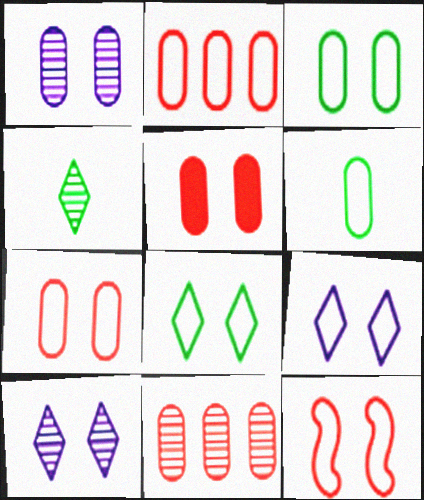[[1, 3, 5], 
[3, 9, 12]]